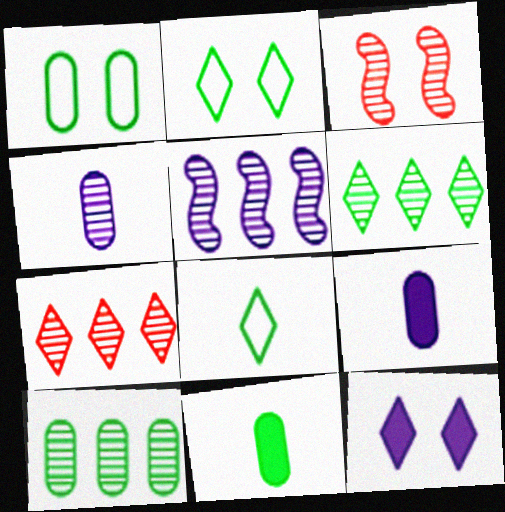[[1, 3, 12], 
[1, 10, 11], 
[3, 4, 6], 
[5, 7, 10], 
[7, 8, 12]]